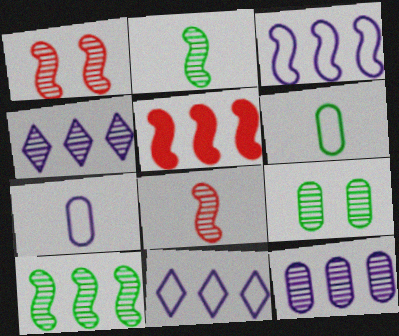[[3, 5, 10], 
[4, 8, 9]]